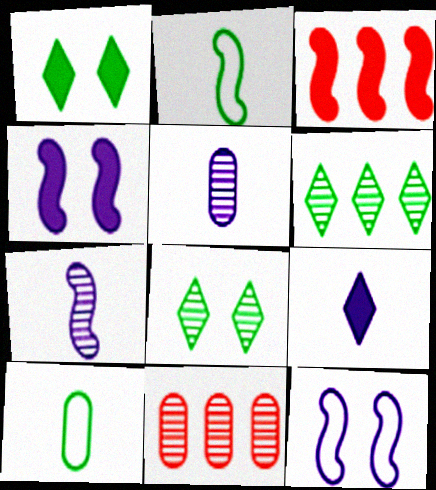[[7, 8, 11]]